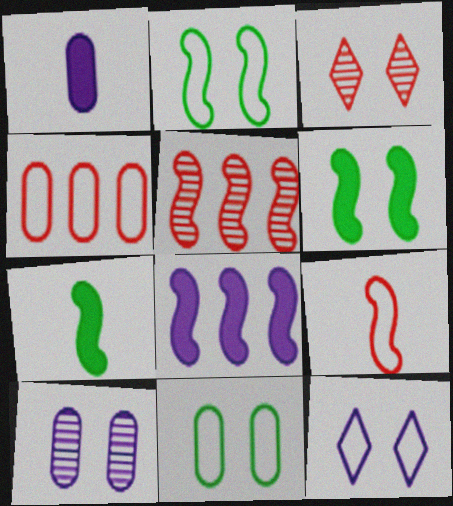[]